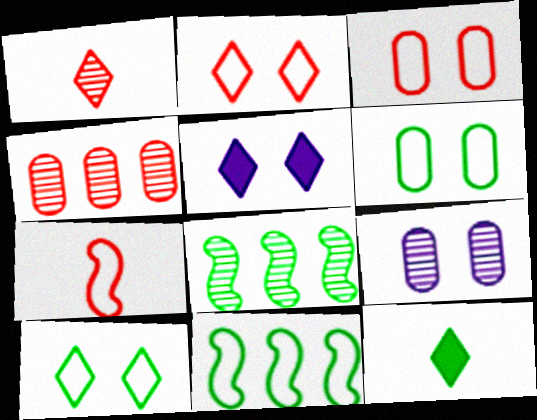[[1, 8, 9], 
[6, 8, 12]]